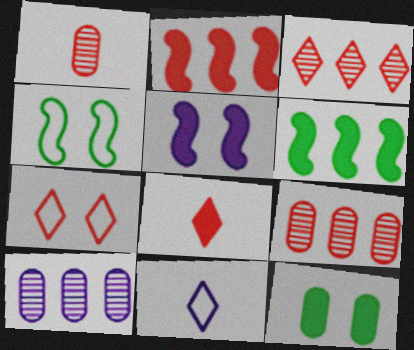[[1, 2, 7], 
[3, 7, 8], 
[4, 8, 10], 
[5, 10, 11]]